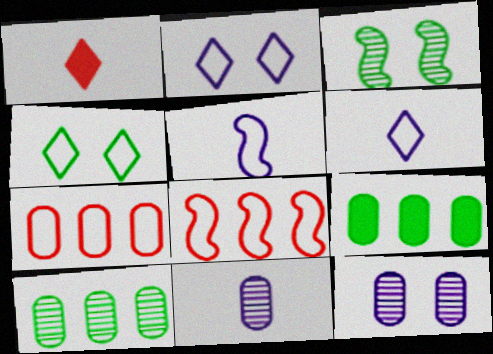[[4, 5, 7]]